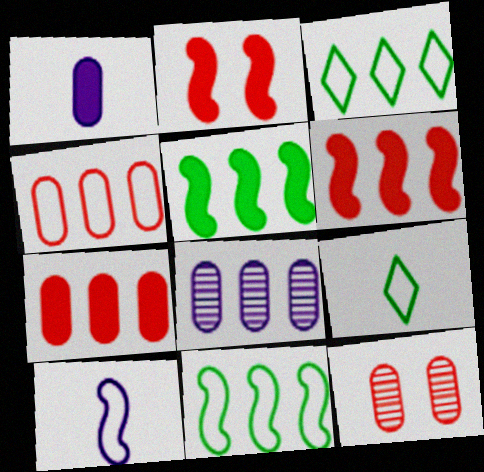[[2, 8, 9], 
[3, 6, 8]]